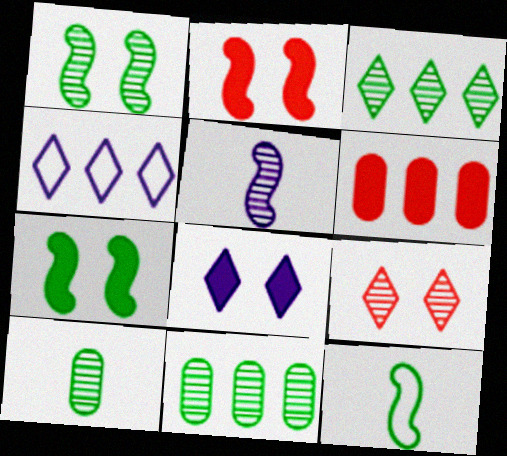[[1, 3, 10], 
[2, 4, 10], 
[5, 9, 11]]